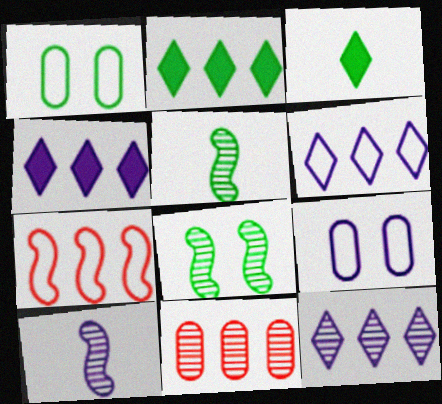[[1, 2, 5], 
[4, 6, 12], 
[4, 9, 10]]